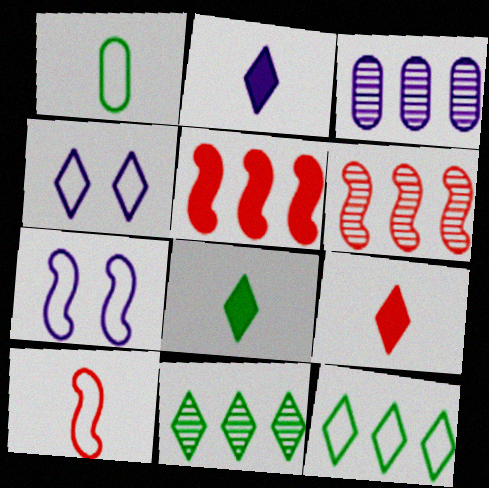[[2, 3, 7], 
[2, 8, 9], 
[3, 5, 12], 
[3, 6, 11], 
[4, 9, 11]]